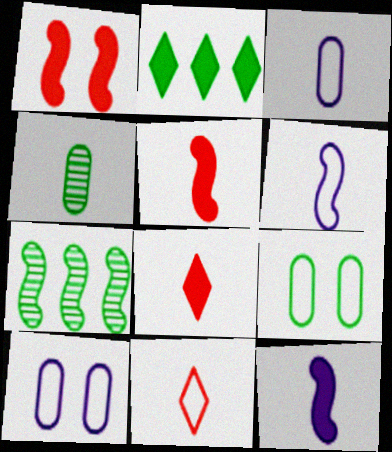[[1, 6, 7], 
[4, 6, 8], 
[4, 11, 12], 
[7, 8, 10]]